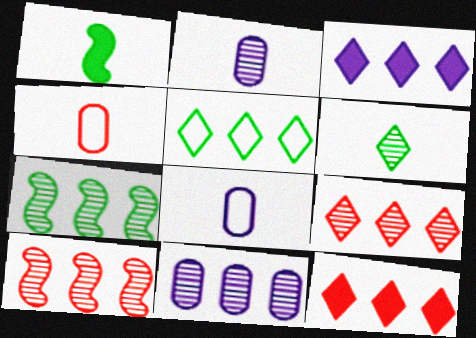[[3, 5, 9], 
[7, 9, 11]]